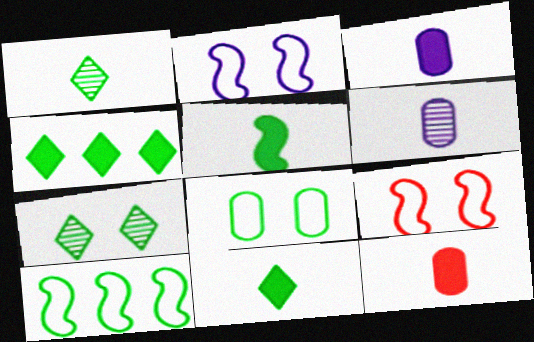[[4, 6, 9]]